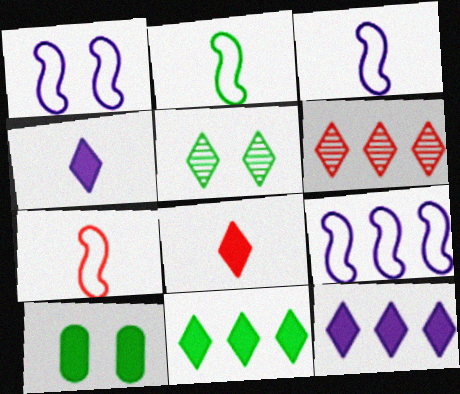[[1, 3, 9], 
[2, 3, 7], 
[3, 6, 10]]